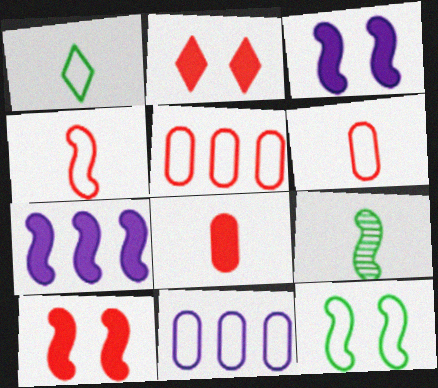[[2, 9, 11]]